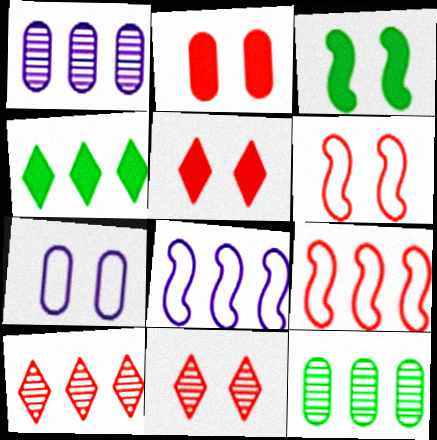[[1, 4, 9], 
[2, 6, 11], 
[3, 7, 11]]